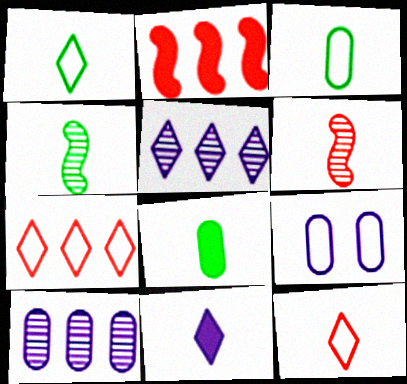[[1, 4, 8], 
[3, 6, 11]]